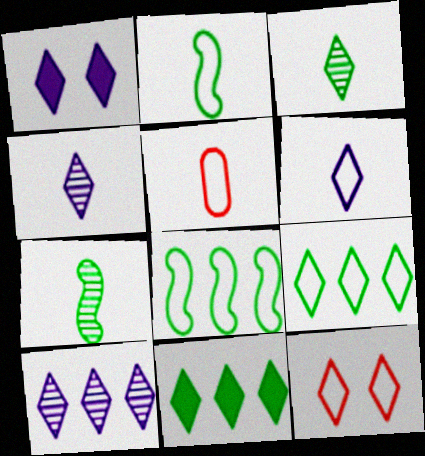[[1, 6, 10], 
[2, 5, 6], 
[4, 11, 12], 
[6, 9, 12]]